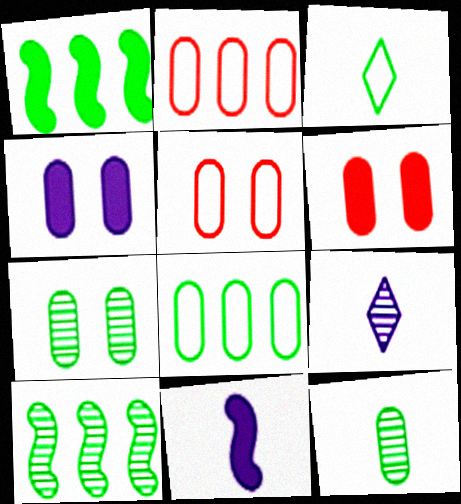[[1, 3, 7], 
[1, 5, 9], 
[2, 4, 12], 
[4, 5, 7]]